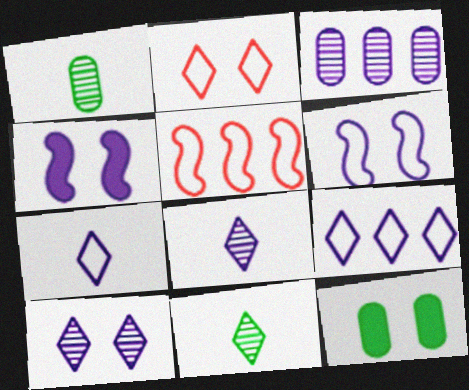[[3, 4, 7], 
[5, 8, 12]]